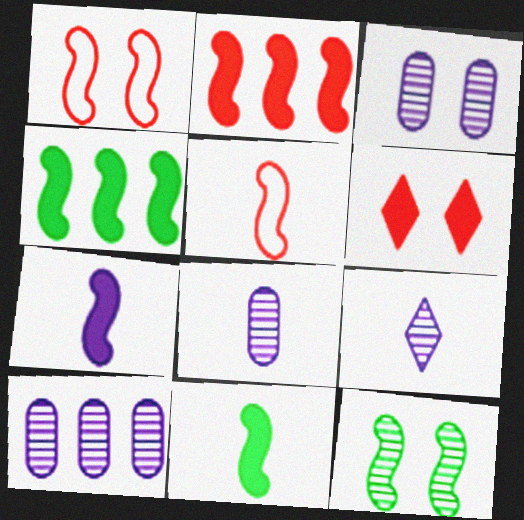[[3, 8, 10]]